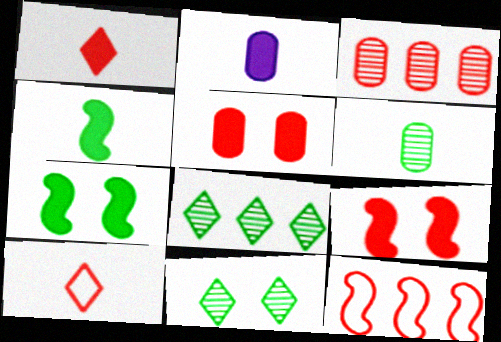[[1, 2, 4], 
[2, 11, 12], 
[3, 9, 10]]